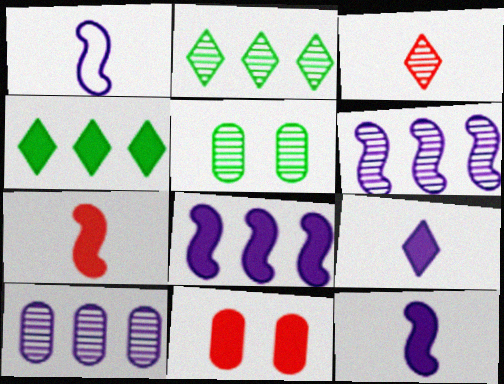[[1, 2, 11], 
[3, 5, 6], 
[4, 11, 12]]